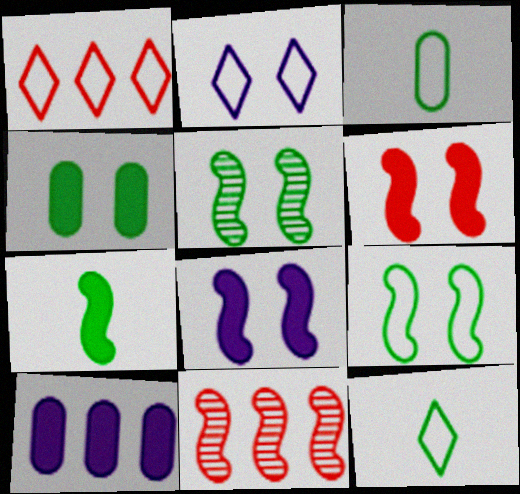[[1, 2, 12]]